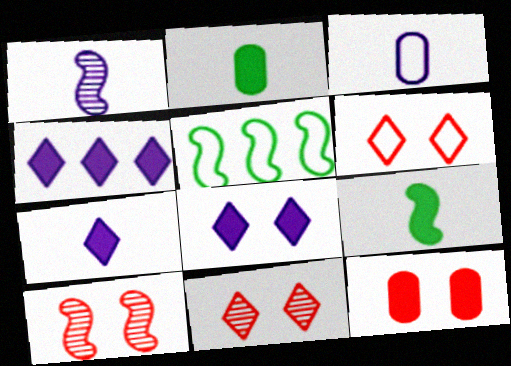[[1, 3, 7], 
[3, 5, 6], 
[4, 7, 8], 
[4, 9, 12], 
[6, 10, 12]]